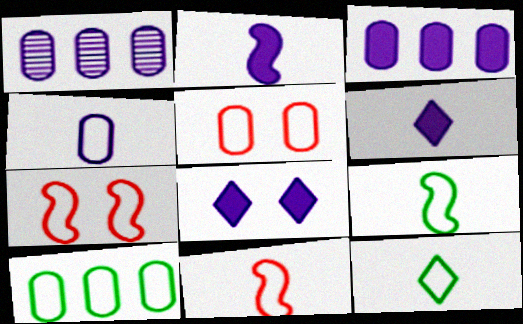[[2, 3, 8], 
[4, 5, 10], 
[4, 11, 12]]